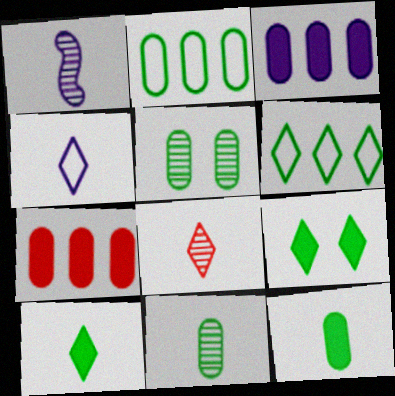[[1, 8, 11], 
[2, 5, 12], 
[4, 8, 10]]